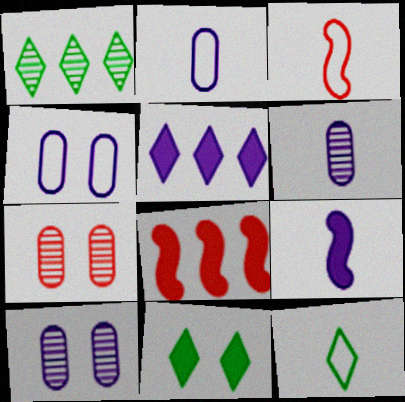[[1, 11, 12], 
[2, 3, 12], 
[8, 10, 12]]